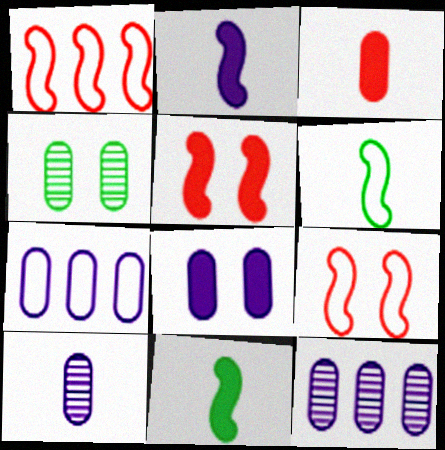[[3, 4, 7], 
[7, 8, 10]]